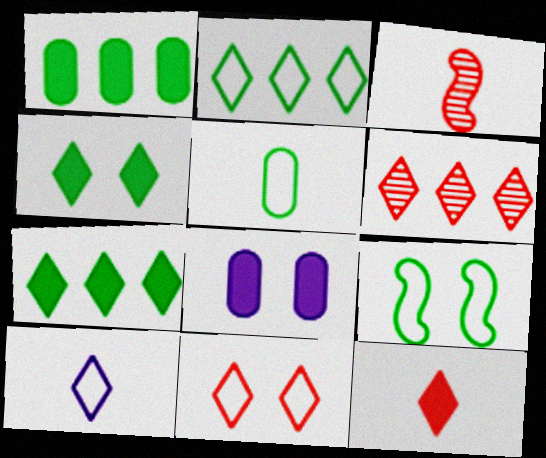[[2, 3, 8], 
[2, 5, 9], 
[2, 10, 11], 
[4, 6, 10], 
[6, 11, 12]]